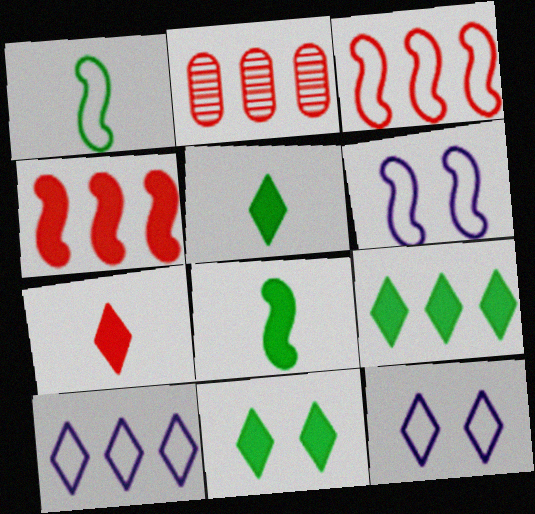[[1, 3, 6], 
[2, 5, 6], 
[2, 8, 12], 
[5, 9, 11]]